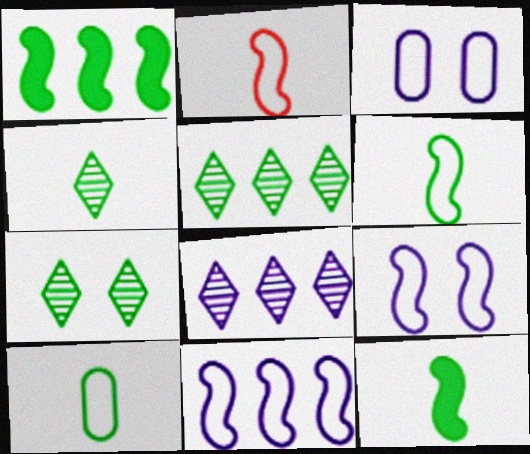[[1, 7, 10], 
[4, 5, 7], 
[4, 10, 12]]